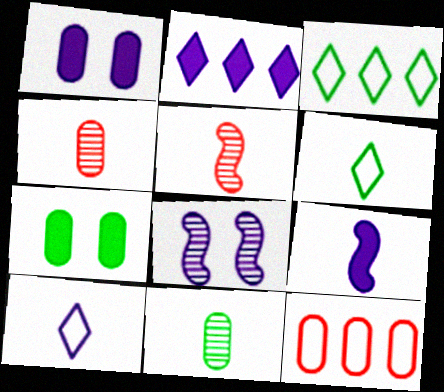[[1, 2, 9], 
[1, 3, 5], 
[1, 11, 12], 
[4, 6, 9]]